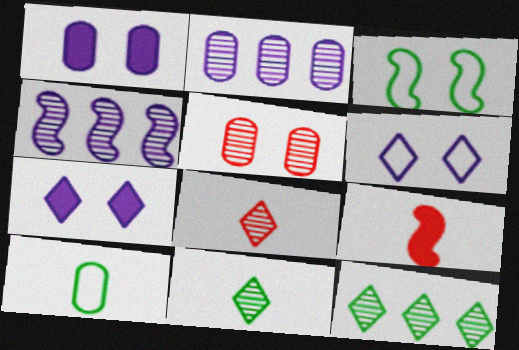[[3, 4, 9], 
[3, 5, 7], 
[4, 5, 11]]